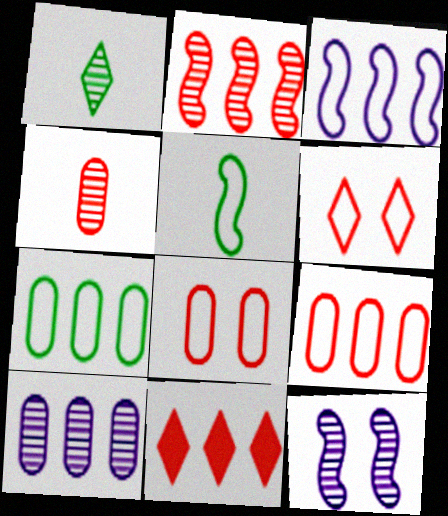[[2, 9, 11]]